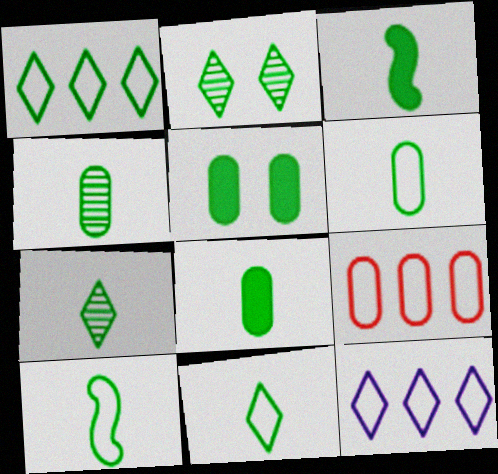[[3, 4, 11], 
[3, 6, 7], 
[4, 6, 8], 
[6, 10, 11], 
[7, 8, 10]]